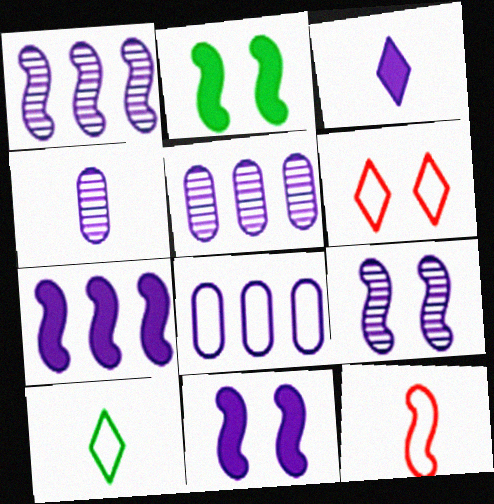[[1, 2, 12], 
[3, 8, 9]]